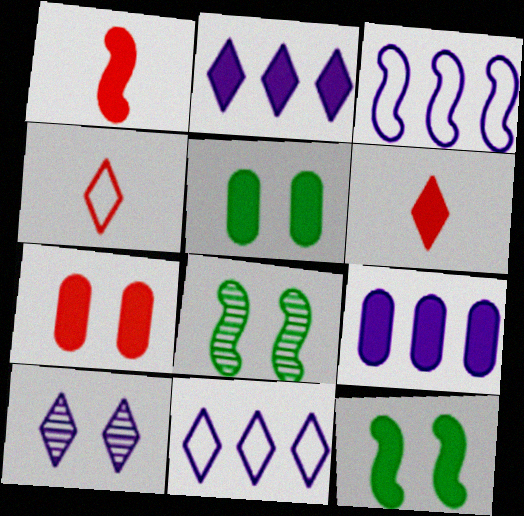[[1, 2, 5], 
[1, 3, 8], 
[4, 8, 9], 
[6, 9, 12]]